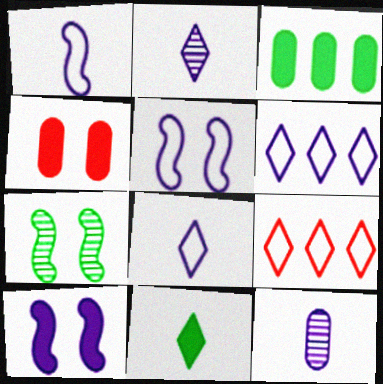[[6, 10, 12]]